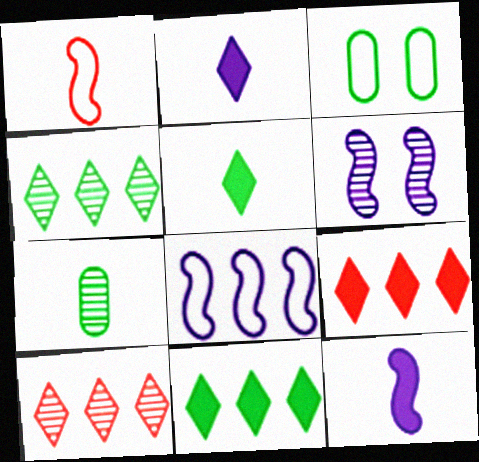[[1, 2, 7], 
[3, 10, 12], 
[6, 7, 10], 
[6, 8, 12]]